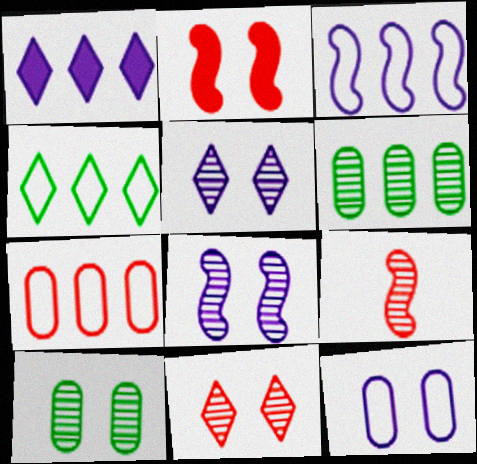[[3, 4, 7], 
[5, 6, 9], 
[8, 10, 11]]